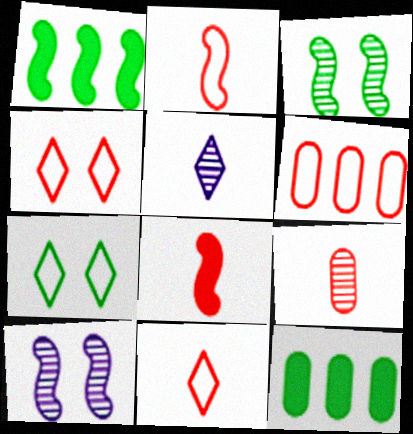[[1, 2, 10], 
[2, 4, 6], 
[8, 9, 11], 
[10, 11, 12]]